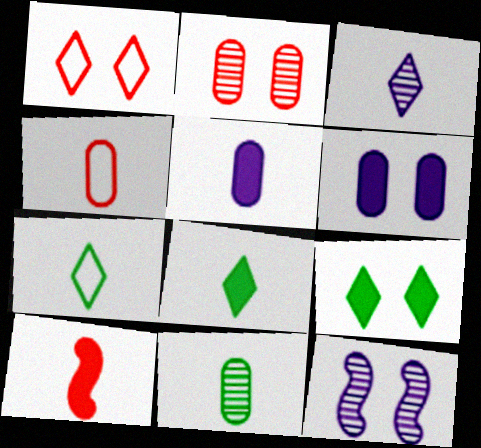[[4, 5, 11], 
[5, 8, 10]]